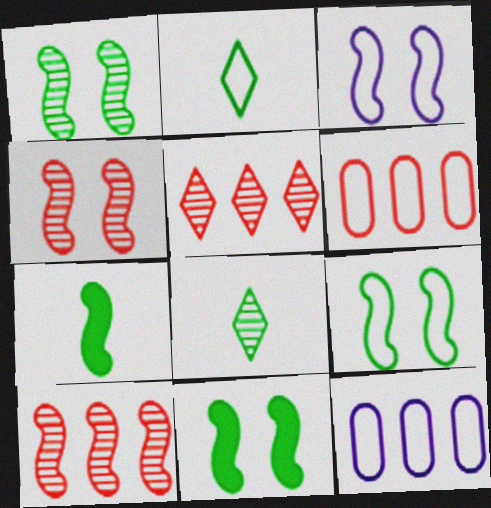[[1, 9, 11], 
[2, 3, 6], 
[3, 4, 11], 
[3, 7, 10]]